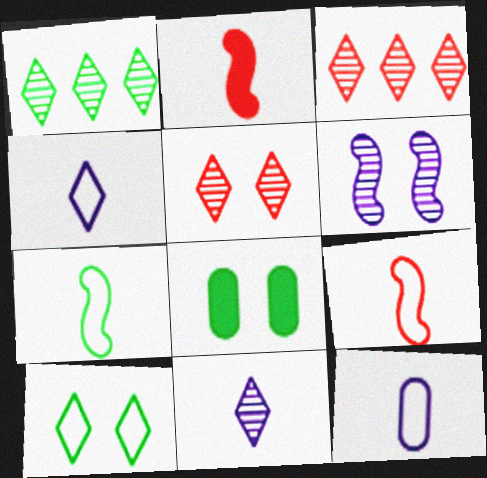[[1, 5, 11], 
[1, 7, 8]]